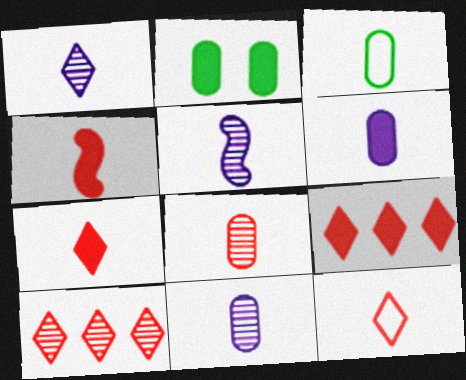[[1, 3, 4], 
[1, 5, 11], 
[3, 5, 7], 
[3, 6, 8], 
[4, 8, 12]]